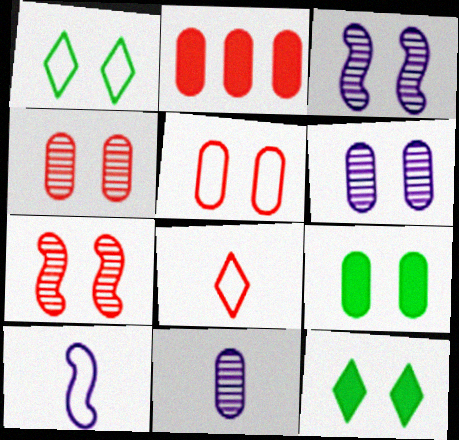[[2, 7, 8], 
[3, 5, 12], 
[5, 6, 9]]